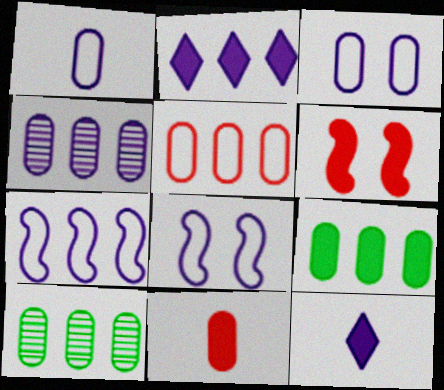[[2, 4, 7], 
[3, 10, 11], 
[4, 5, 9], 
[4, 8, 12], 
[6, 9, 12]]